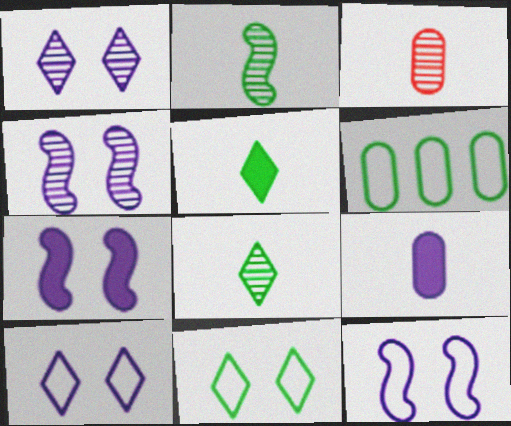[[4, 7, 12]]